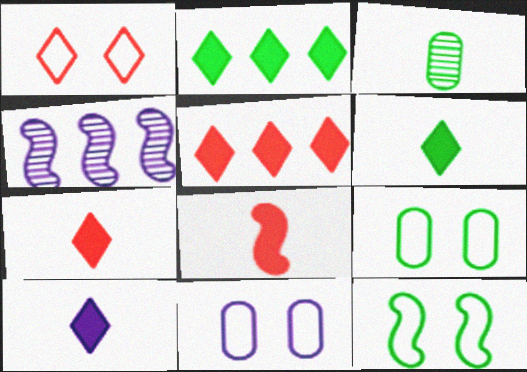[[1, 11, 12], 
[2, 3, 12], 
[4, 7, 9], 
[4, 8, 12], 
[4, 10, 11], 
[6, 7, 10]]